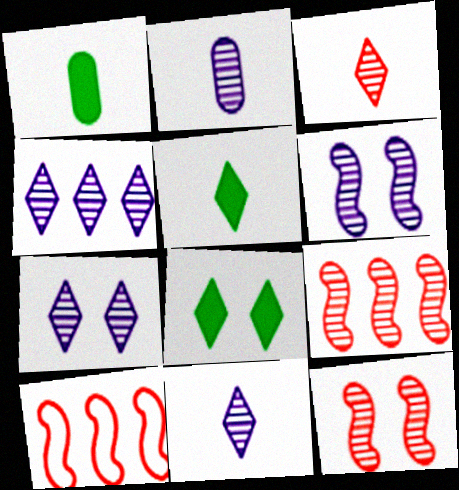[[1, 7, 10], 
[2, 4, 6], 
[2, 8, 10], 
[4, 7, 11]]